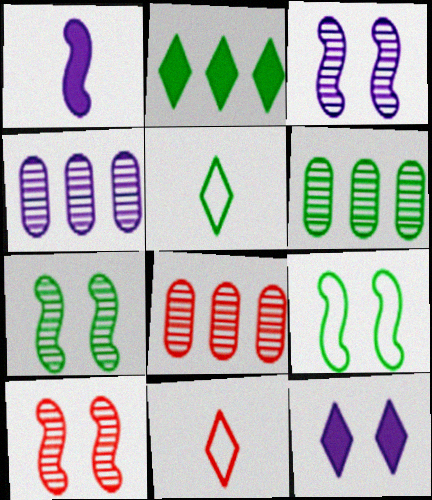[[3, 7, 10], 
[4, 6, 8]]